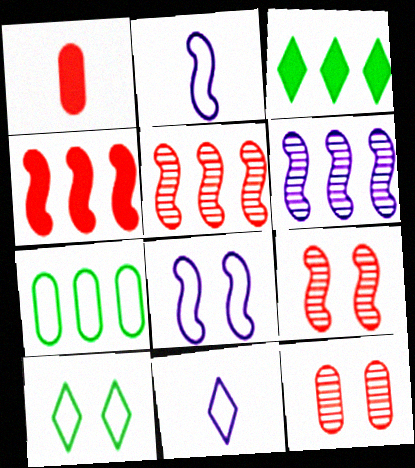[[1, 6, 10], 
[2, 3, 12]]